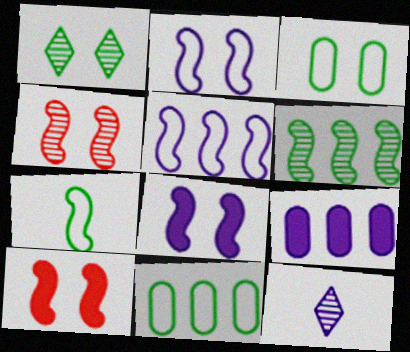[[2, 9, 12], 
[10, 11, 12]]